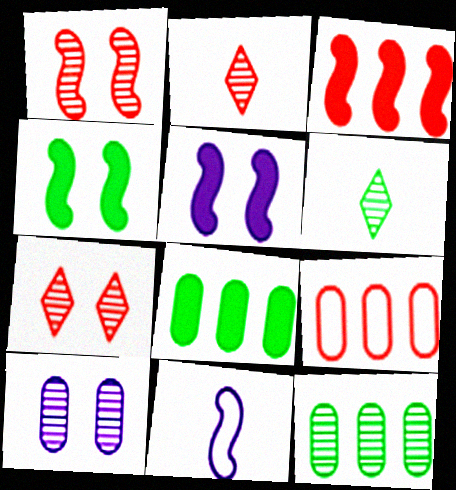[[5, 6, 9], 
[7, 8, 11]]